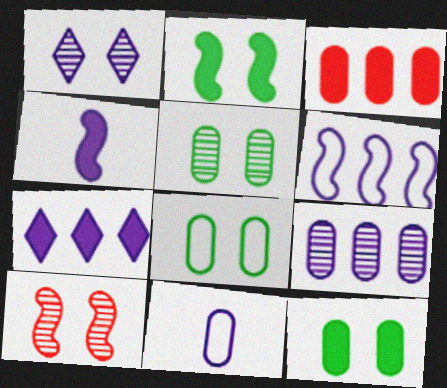[[1, 5, 10], 
[3, 5, 11], 
[5, 8, 12], 
[6, 7, 9]]